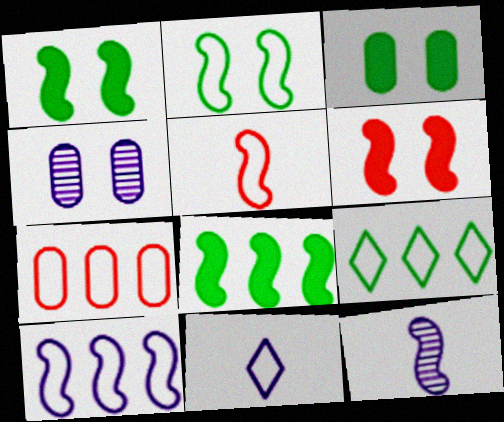[[2, 5, 10], 
[2, 7, 11], 
[7, 9, 10]]